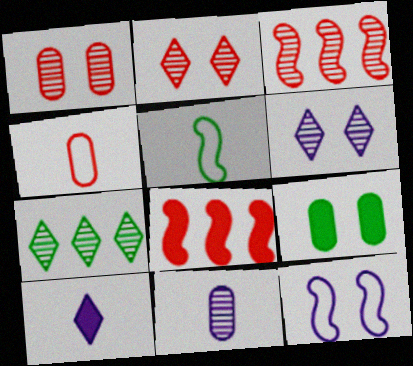[[2, 4, 8], 
[2, 9, 12], 
[5, 7, 9], 
[8, 9, 10]]